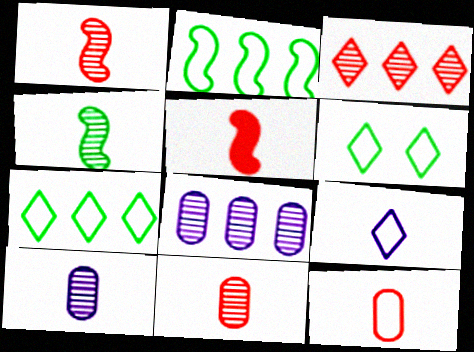[[5, 6, 8]]